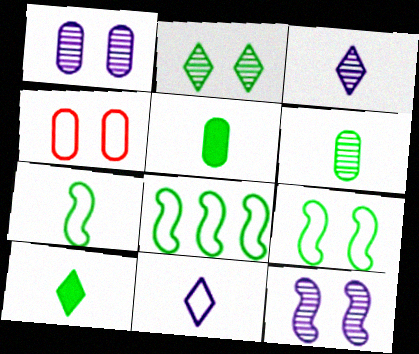[[2, 5, 8], 
[4, 8, 11], 
[6, 7, 10], 
[7, 8, 9]]